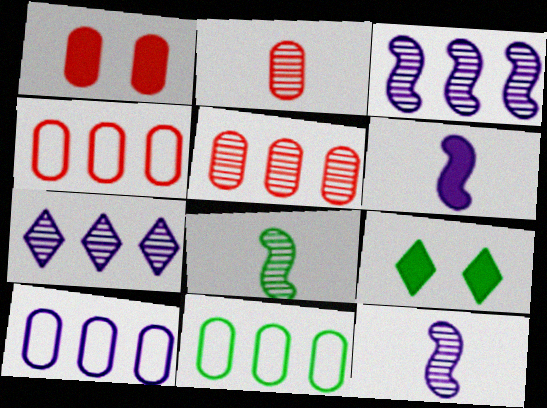[[1, 2, 4], 
[4, 9, 12], 
[4, 10, 11], 
[8, 9, 11]]